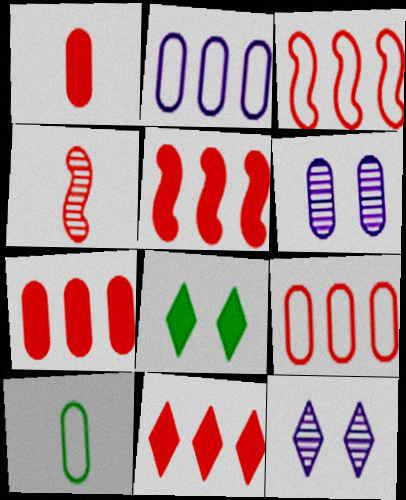[[2, 4, 8], 
[5, 7, 11], 
[5, 10, 12], 
[6, 7, 10]]